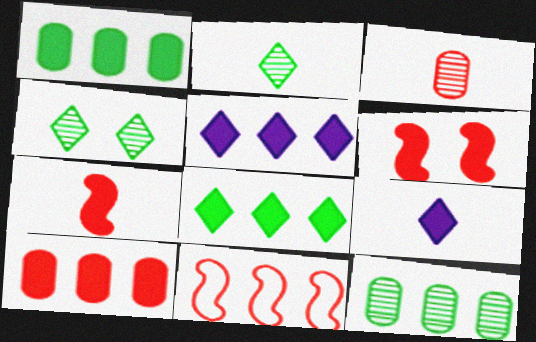[[1, 6, 9], 
[5, 11, 12]]